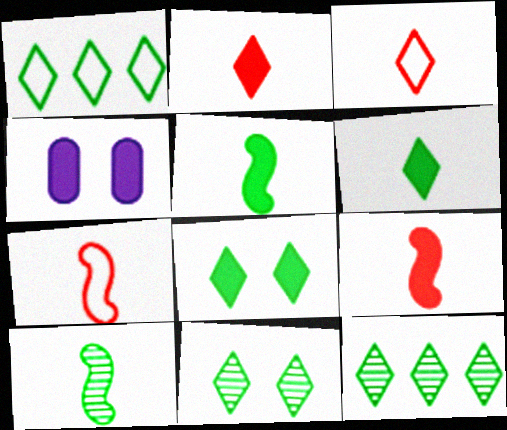[[1, 6, 11], 
[4, 7, 12]]